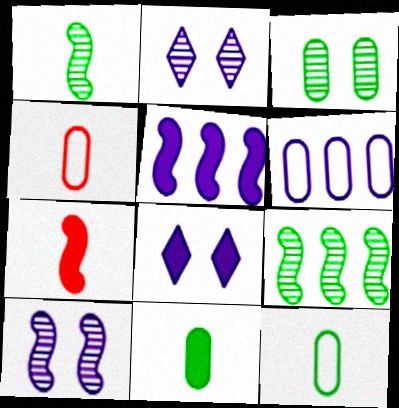[[4, 8, 9]]